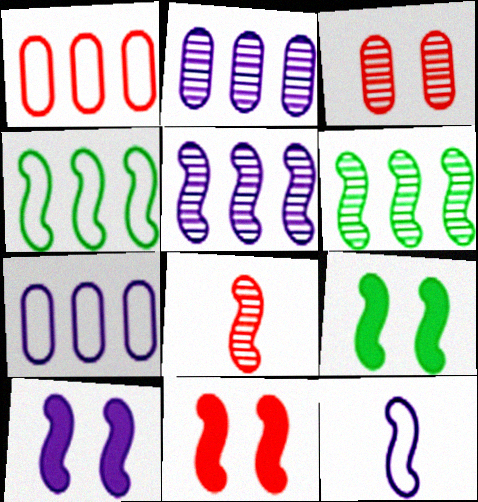[[4, 8, 10], 
[5, 10, 12], 
[6, 11, 12], 
[9, 10, 11]]